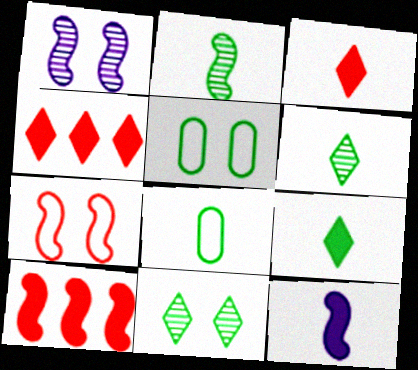[[1, 4, 8], 
[2, 8, 9]]